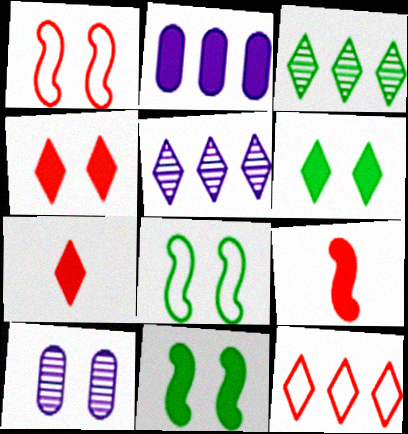[[1, 6, 10], 
[2, 6, 9], 
[2, 7, 11], 
[4, 8, 10]]